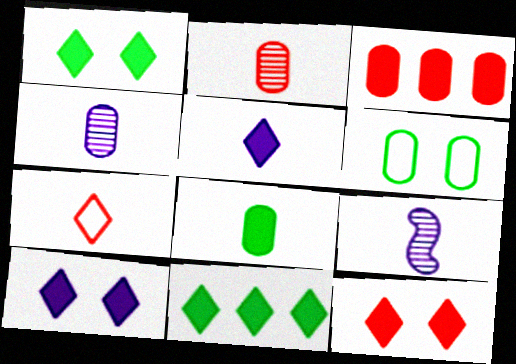[[1, 10, 12], 
[3, 4, 6], 
[5, 11, 12], 
[7, 8, 9]]